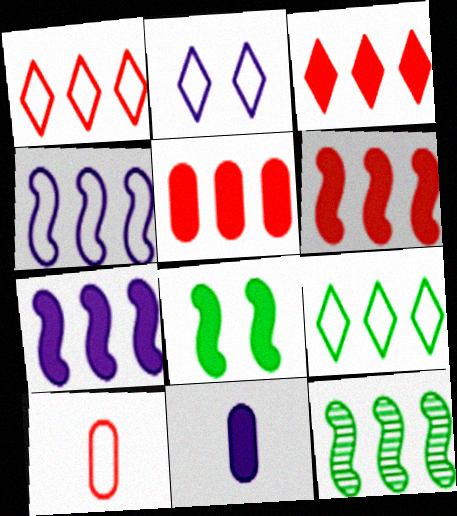[[3, 5, 6], 
[3, 8, 11], 
[4, 6, 12]]